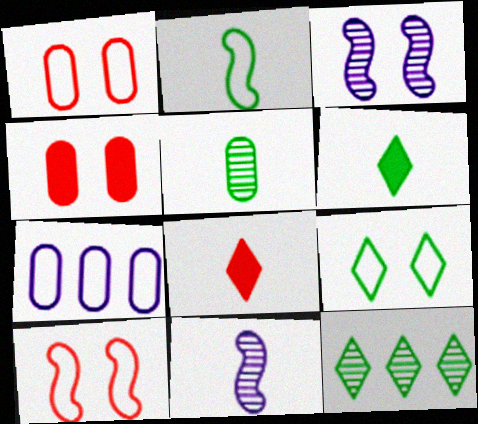[[2, 5, 6], 
[3, 4, 9], 
[4, 5, 7], 
[6, 9, 12]]